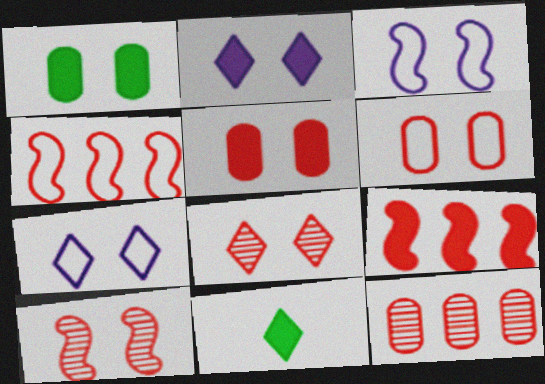[[1, 3, 8], 
[1, 7, 10], 
[3, 11, 12]]